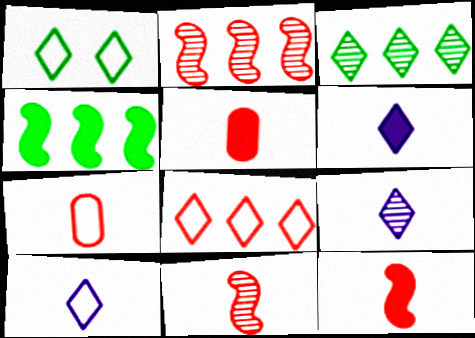[[1, 8, 10], 
[6, 9, 10]]